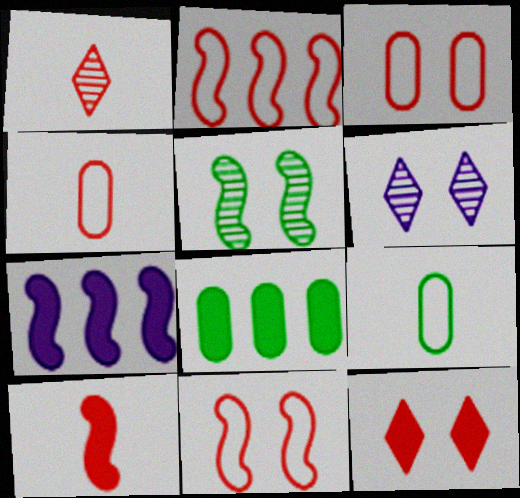[[1, 4, 10]]